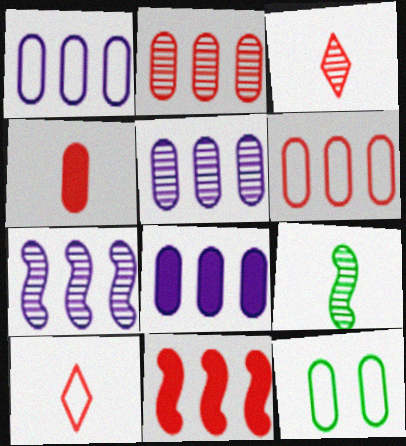[[1, 5, 8], 
[4, 5, 12]]